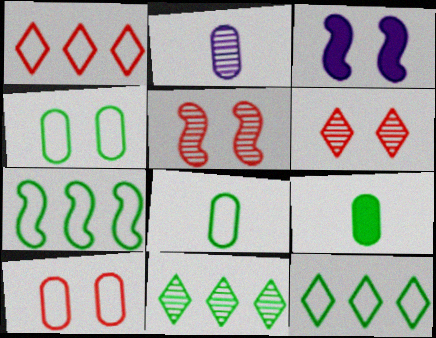[[2, 5, 11], 
[3, 4, 6]]